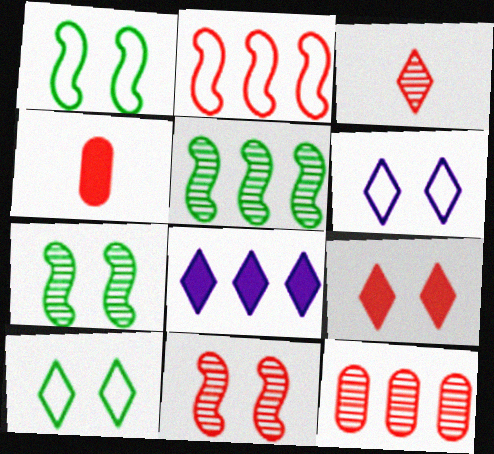[[3, 8, 10], 
[3, 11, 12], 
[4, 5, 6]]